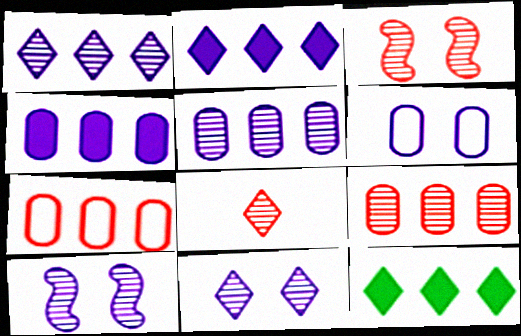[[3, 8, 9]]